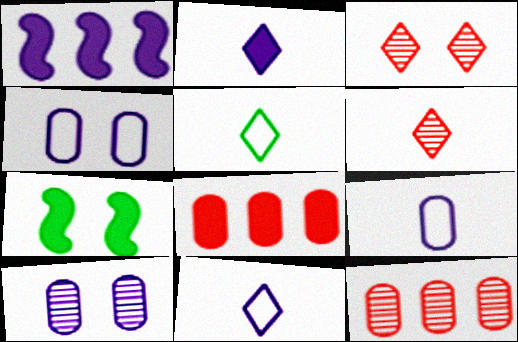[[1, 10, 11], 
[2, 5, 6], 
[2, 7, 8], 
[3, 4, 7], 
[7, 11, 12]]